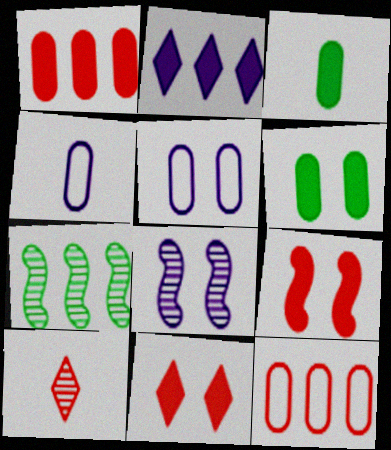[[2, 3, 9], 
[2, 4, 8], 
[2, 7, 12], 
[4, 7, 11], 
[9, 10, 12]]